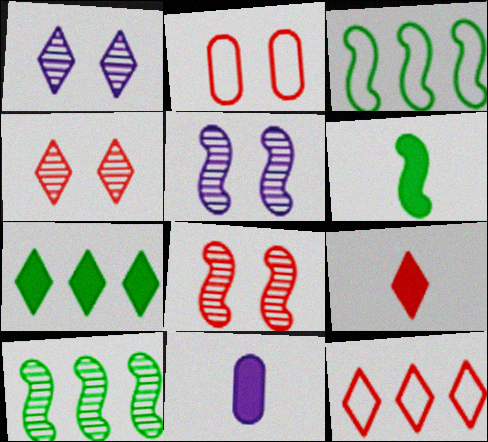[[3, 4, 11], 
[4, 9, 12], 
[6, 9, 11]]